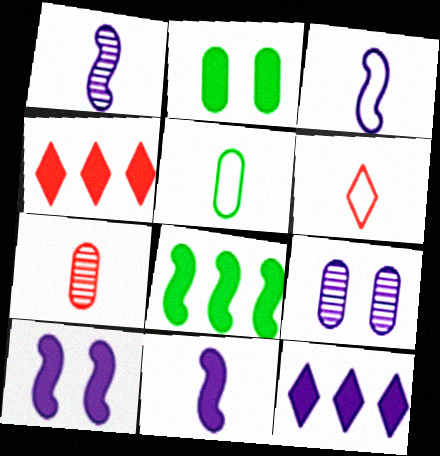[[1, 3, 11], 
[2, 4, 11], 
[3, 5, 6], 
[3, 9, 12], 
[6, 8, 9]]